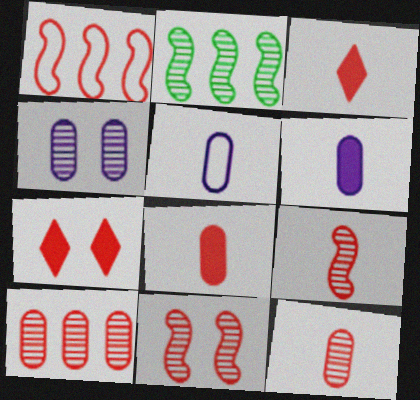[[1, 7, 12], 
[2, 5, 7]]